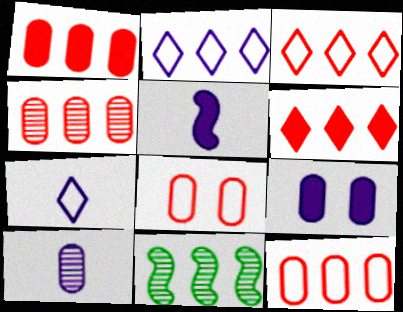[[1, 2, 11], 
[1, 4, 12], 
[5, 7, 10]]